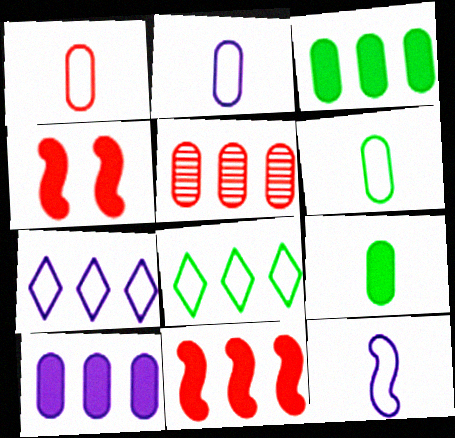[[1, 2, 6]]